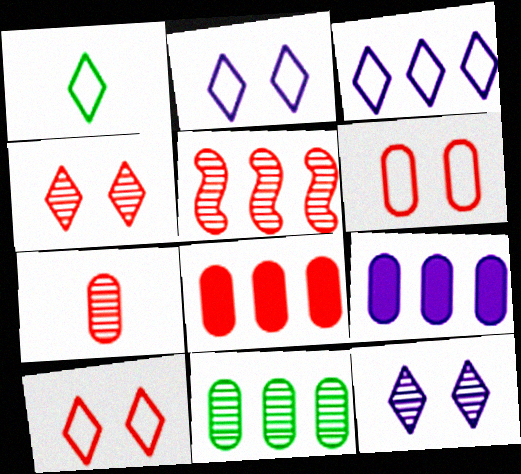[[1, 3, 10], 
[4, 5, 7], 
[6, 7, 8]]